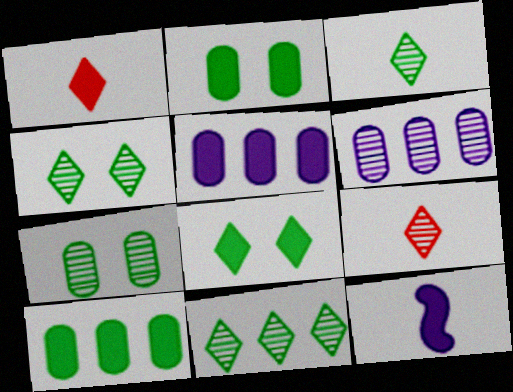[[3, 4, 11]]